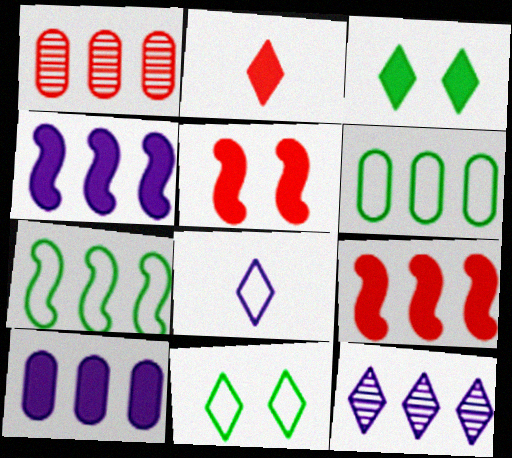[[1, 6, 10], 
[2, 11, 12], 
[6, 9, 12]]